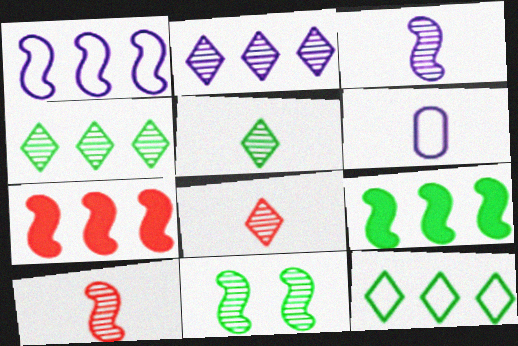[]